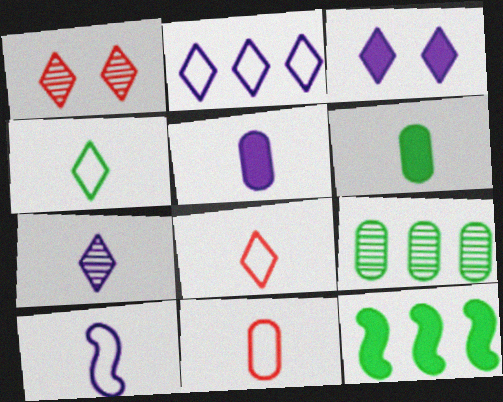[[2, 3, 7], 
[4, 10, 11], 
[5, 7, 10]]